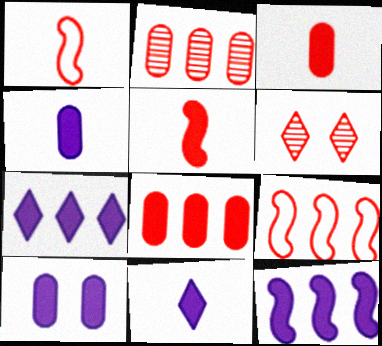[[1, 6, 8], 
[3, 6, 9], 
[10, 11, 12]]